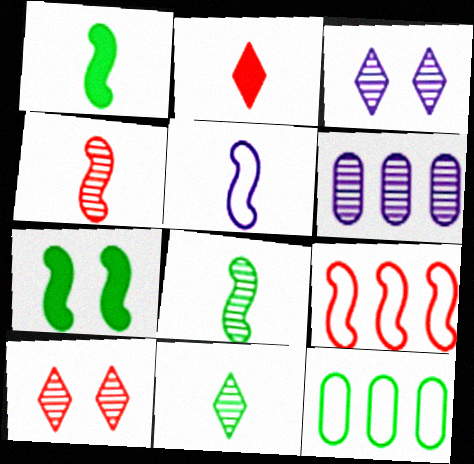[[1, 4, 5], 
[6, 8, 10], 
[7, 11, 12]]